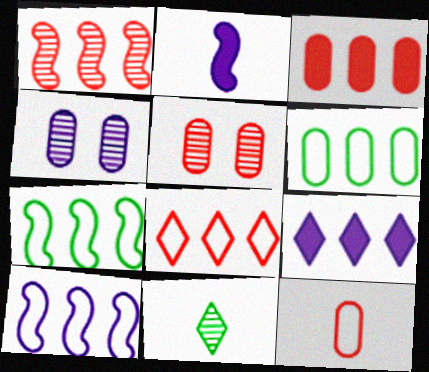[[1, 3, 8], 
[1, 4, 11], 
[1, 6, 9], 
[2, 11, 12], 
[3, 5, 12], 
[6, 8, 10]]